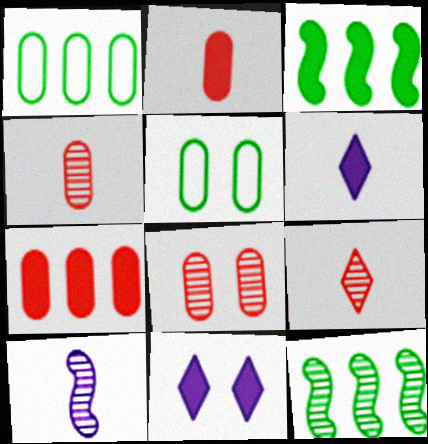[[2, 3, 11]]